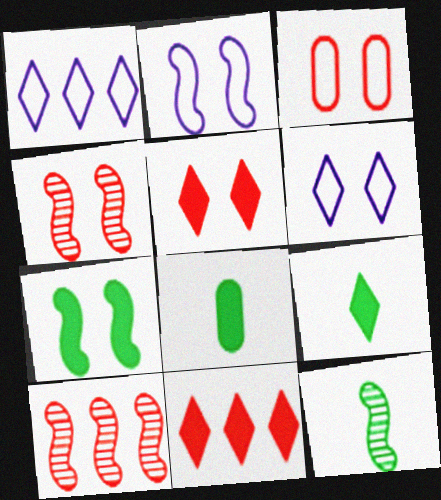[[1, 4, 8], 
[2, 4, 7], 
[3, 4, 5], 
[6, 8, 10]]